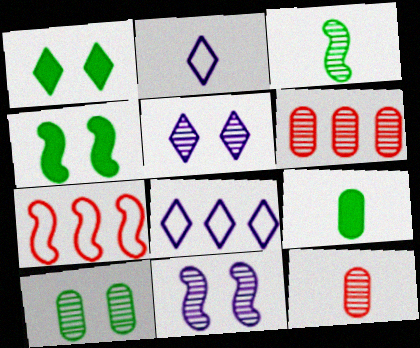[[2, 4, 6], 
[3, 5, 6], 
[4, 8, 12], 
[5, 7, 9]]